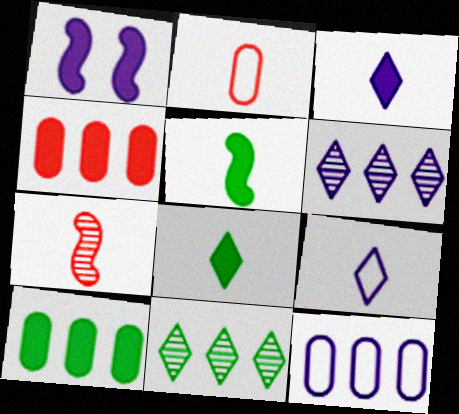[[1, 2, 11], 
[1, 4, 8]]